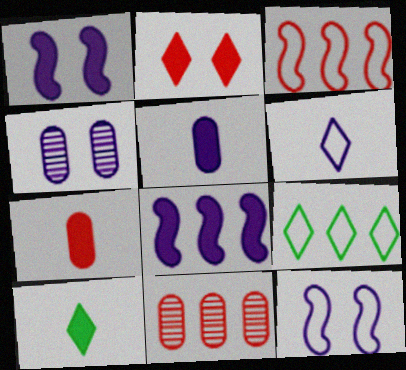[[3, 4, 10], 
[4, 6, 8], 
[8, 9, 11], 
[10, 11, 12]]